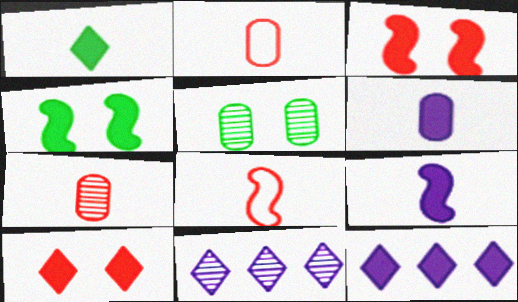[[1, 10, 12], 
[2, 4, 11], 
[5, 8, 12]]